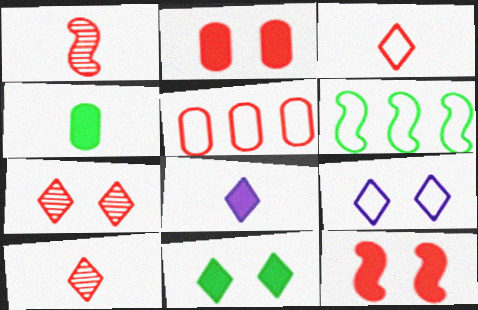[[5, 10, 12], 
[7, 9, 11]]